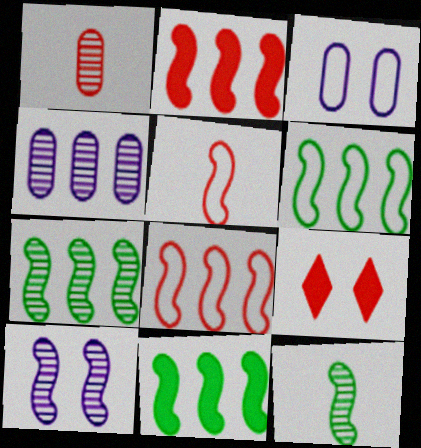[[1, 8, 9], 
[5, 10, 11], 
[6, 7, 11]]